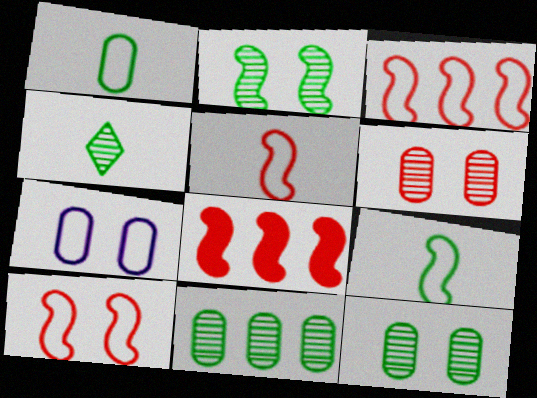[[2, 4, 11], 
[3, 5, 10], 
[4, 7, 8]]